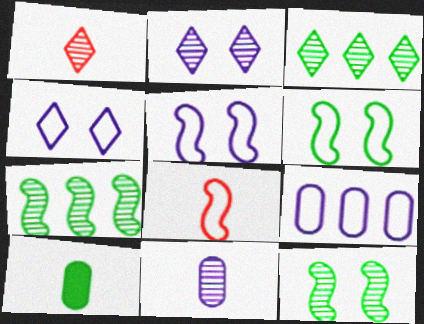[[1, 2, 3], 
[3, 6, 10]]